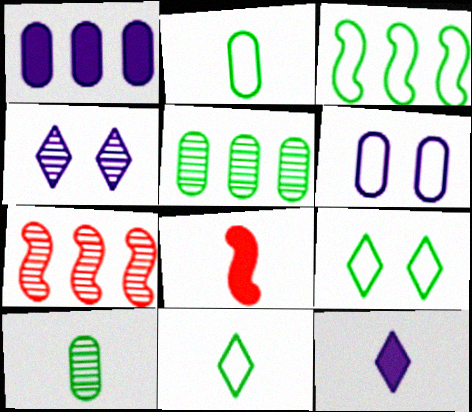[[2, 3, 9], 
[4, 7, 10]]